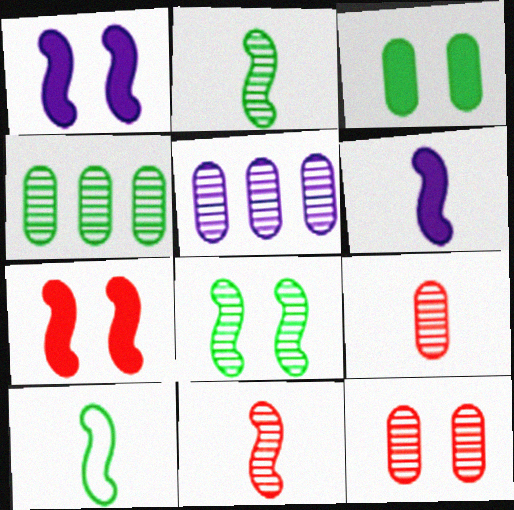[[6, 10, 11]]